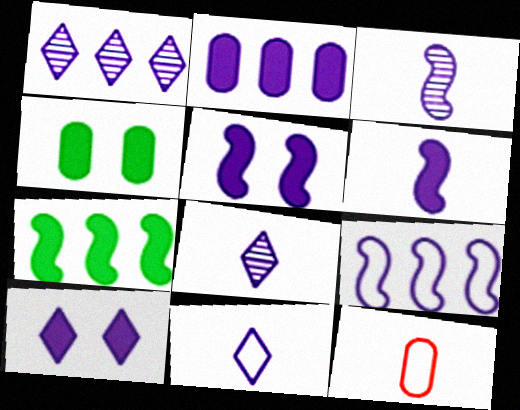[[1, 2, 9], 
[1, 10, 11], 
[2, 6, 10], 
[3, 5, 9]]